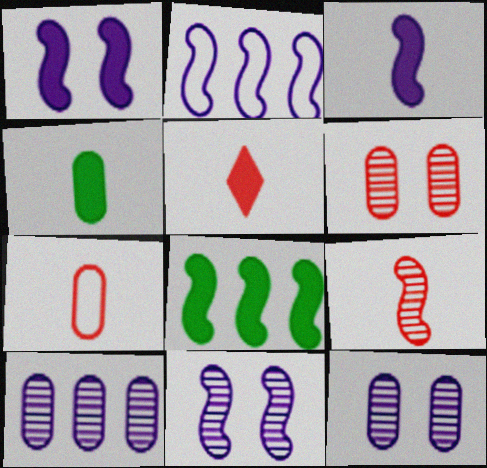[[2, 3, 11], 
[3, 4, 5], 
[5, 7, 9]]